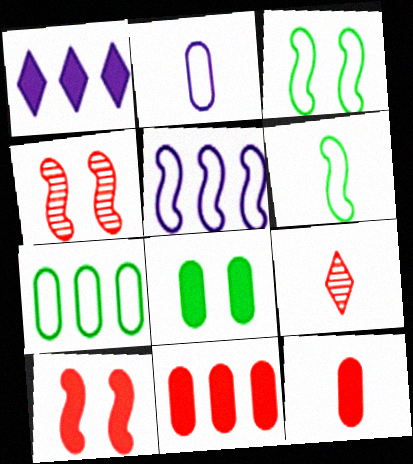[[5, 8, 9]]